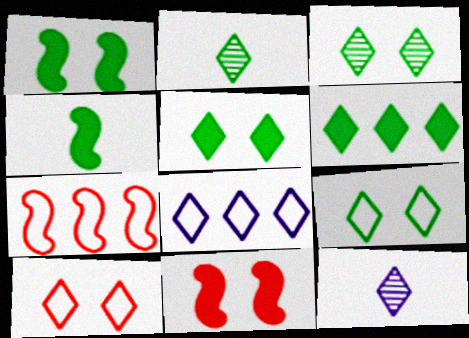[[2, 6, 9], 
[3, 5, 9], 
[6, 10, 12]]